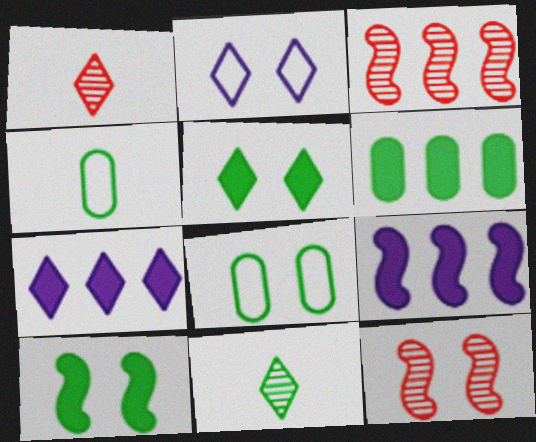[[1, 8, 9], 
[4, 7, 12]]